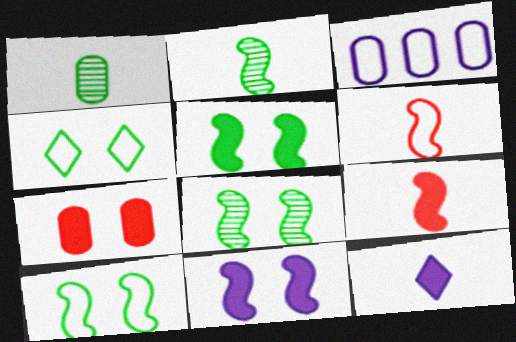[[1, 3, 7], 
[1, 6, 12], 
[3, 4, 6], 
[5, 8, 10]]